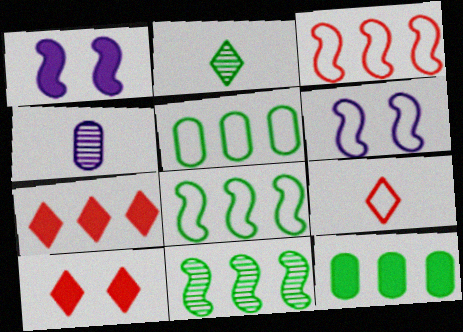[[4, 8, 10], 
[5, 6, 9]]